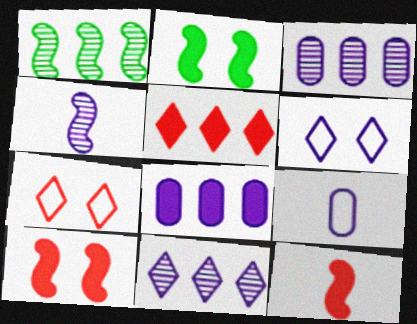[[4, 6, 8]]